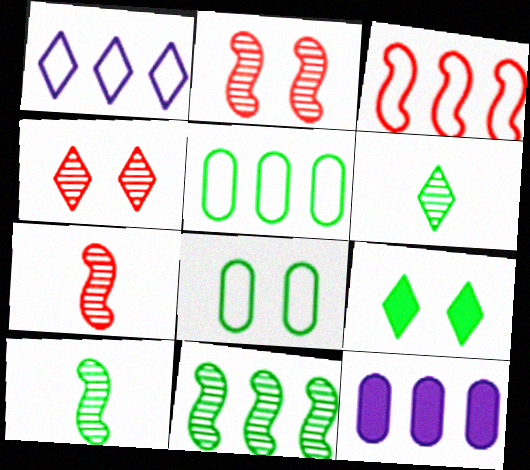[[1, 3, 5], 
[5, 9, 10]]